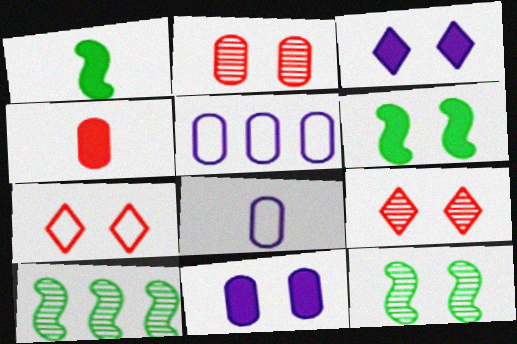[[1, 5, 9], 
[7, 11, 12]]